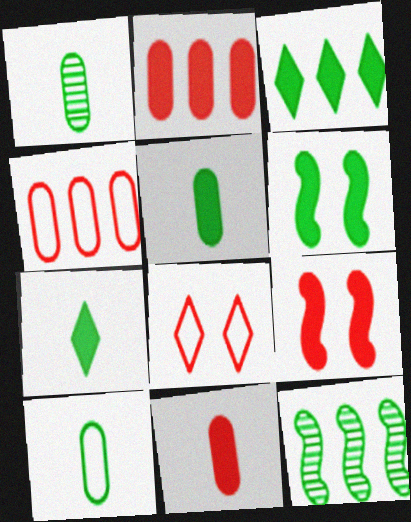[[1, 5, 10], 
[3, 5, 6]]